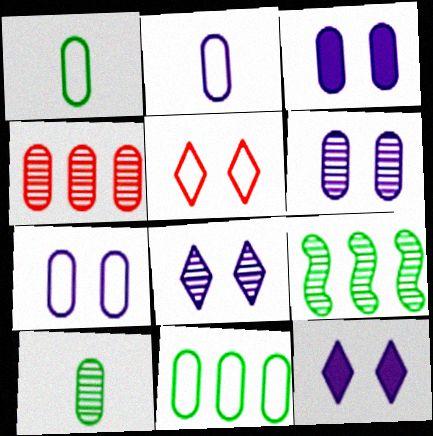[[1, 3, 4], 
[3, 6, 7], 
[4, 6, 10]]